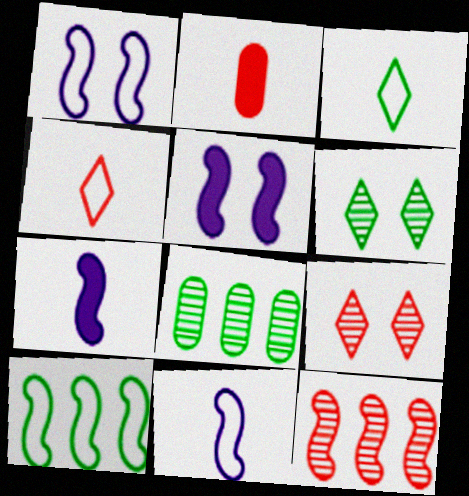[[4, 5, 8]]